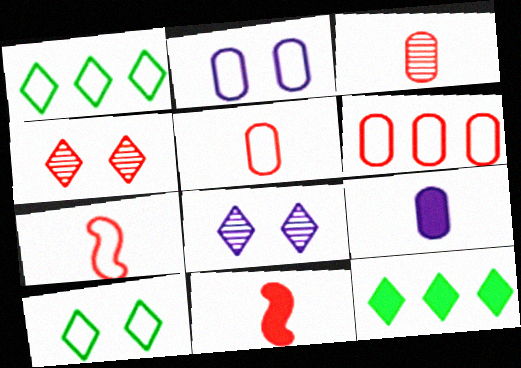[[1, 2, 7], 
[4, 6, 11]]